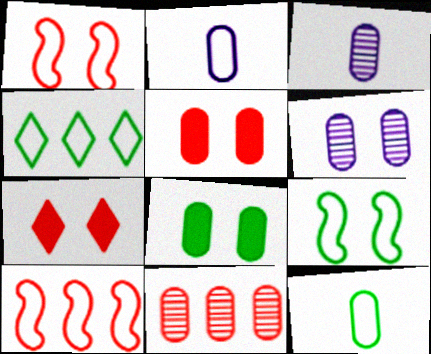[[1, 2, 4], 
[2, 8, 11], 
[4, 9, 12], 
[6, 7, 9]]